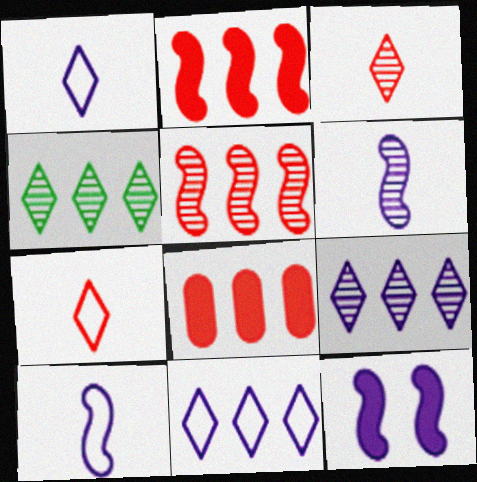[]